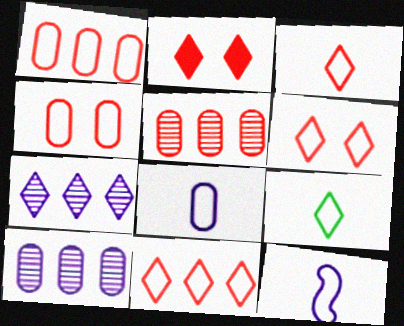[[2, 7, 9], 
[3, 6, 11]]